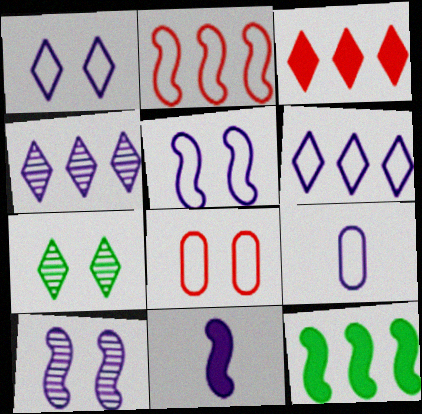[[5, 6, 9]]